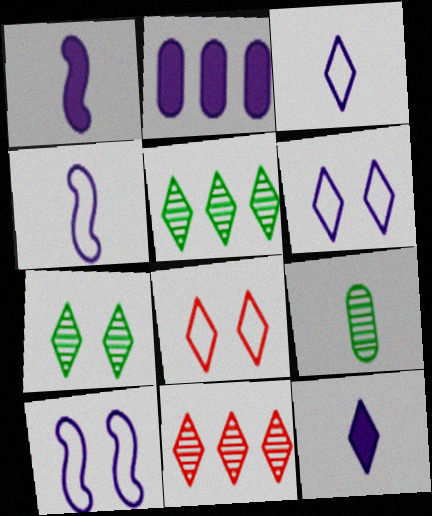[[5, 8, 12]]